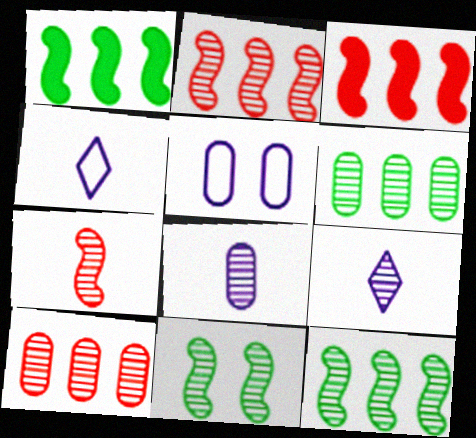[[9, 10, 11]]